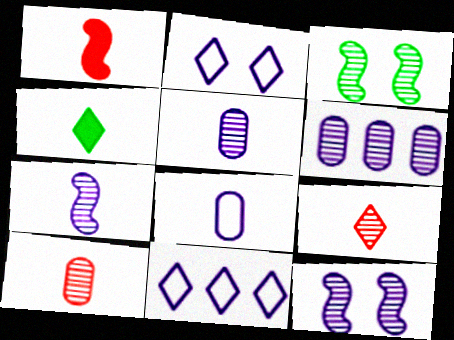[[3, 6, 9]]